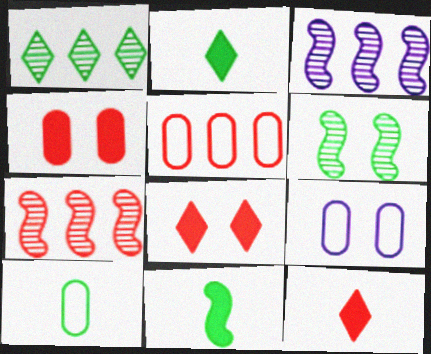[[2, 7, 9], 
[3, 8, 10], 
[5, 9, 10], 
[6, 8, 9]]